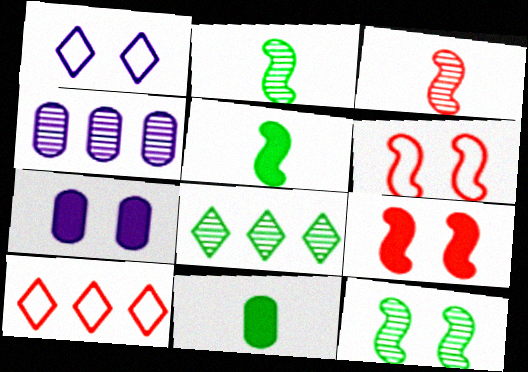[[2, 7, 10]]